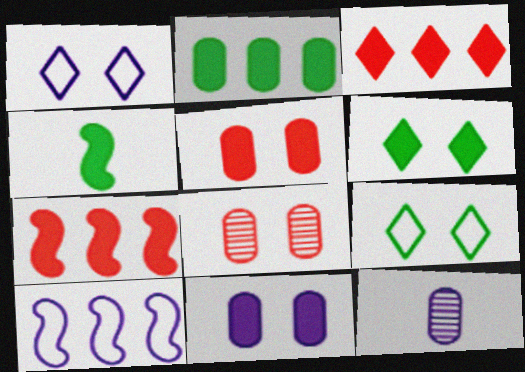[[2, 4, 6], 
[3, 4, 11], 
[7, 9, 12]]